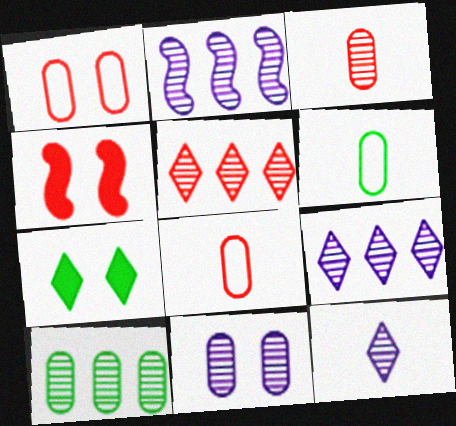[[2, 5, 10], 
[2, 7, 8], 
[2, 11, 12], 
[3, 10, 11], 
[4, 5, 8], 
[4, 6, 9]]